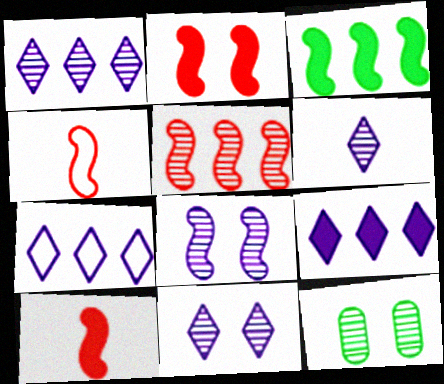[[1, 6, 11], 
[1, 7, 9], 
[2, 4, 5], 
[3, 4, 8], 
[4, 9, 12], 
[5, 6, 12], 
[7, 10, 12]]